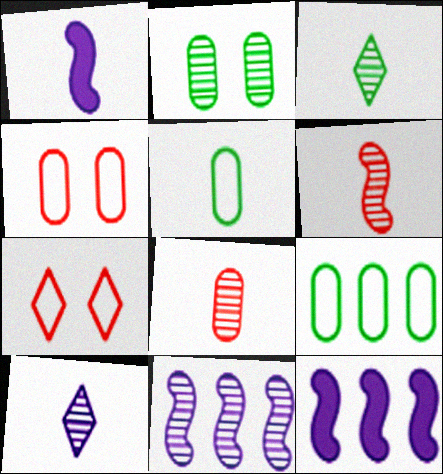[[3, 4, 12]]